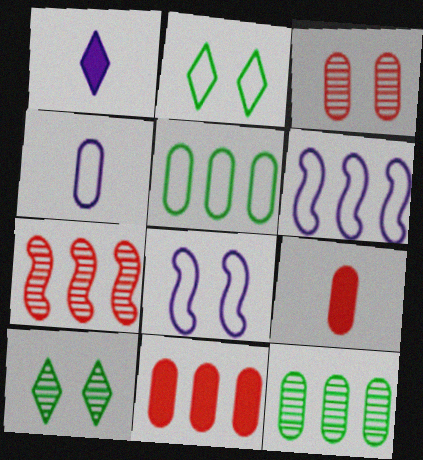[[6, 9, 10]]